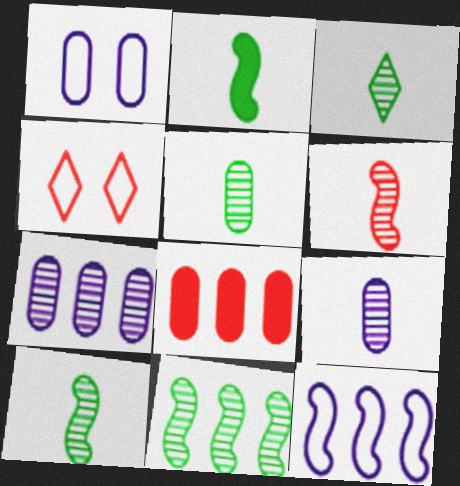[[1, 5, 8], 
[2, 4, 7], 
[3, 5, 10], 
[3, 6, 9], 
[4, 6, 8]]